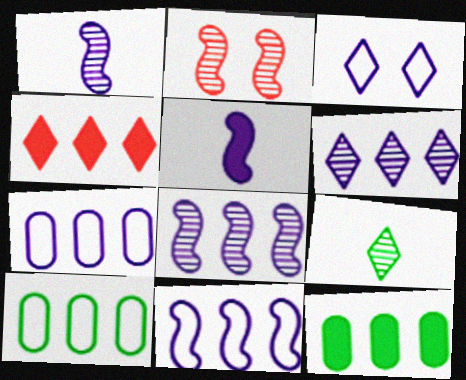[[3, 4, 9], 
[4, 8, 10]]